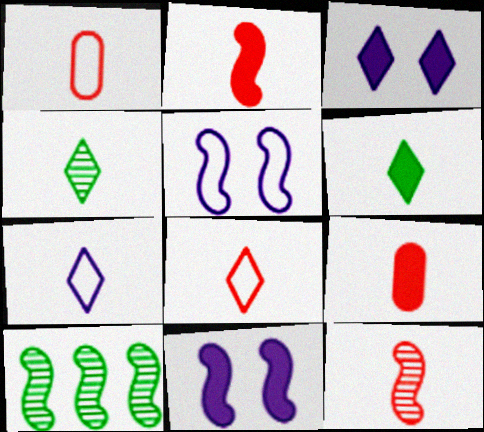[[1, 3, 10], 
[2, 5, 10], 
[8, 9, 12]]